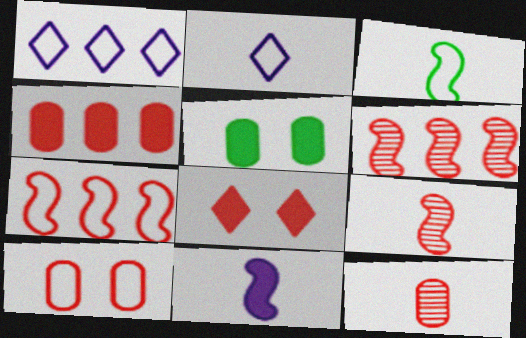[[1, 3, 10], 
[1, 5, 9], 
[2, 5, 6], 
[3, 9, 11], 
[4, 10, 12], 
[7, 8, 12]]